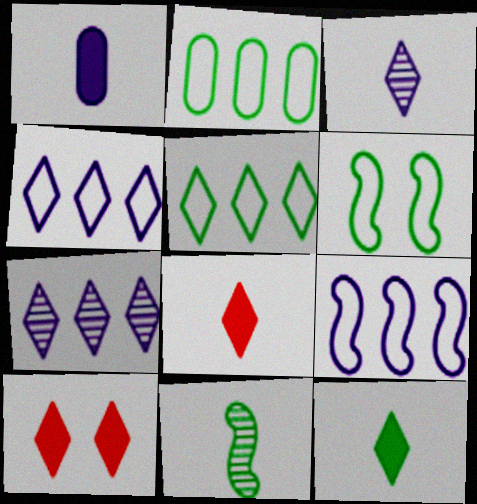[[3, 5, 10]]